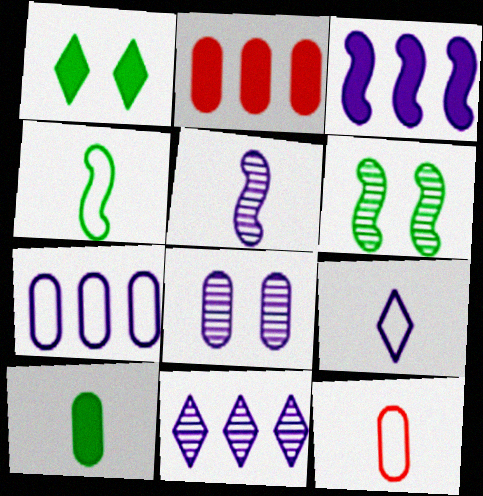[[2, 6, 9], 
[3, 7, 11], 
[3, 8, 9], 
[4, 9, 12], 
[5, 8, 11]]